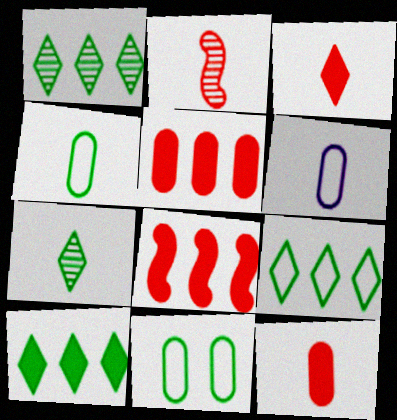[[1, 9, 10]]